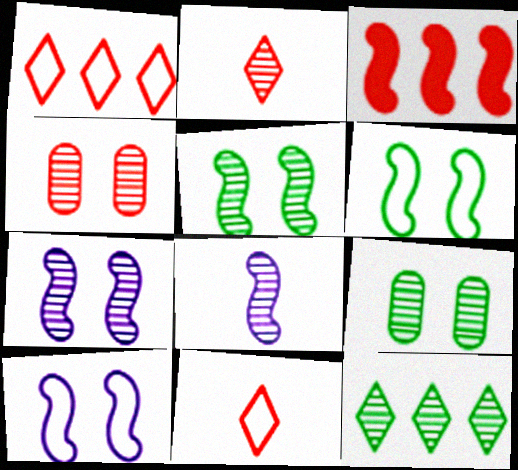[[3, 4, 11], 
[3, 6, 8], 
[4, 8, 12]]